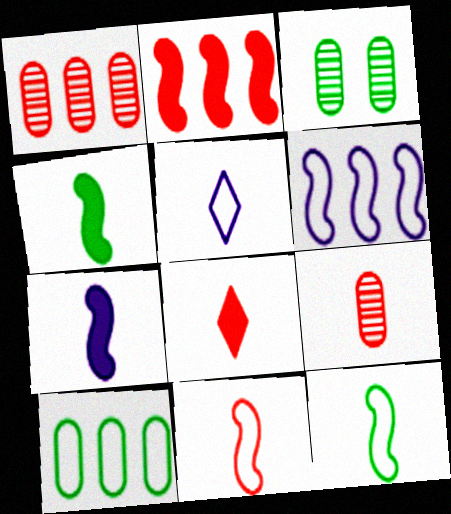[[2, 3, 5], 
[3, 6, 8], 
[4, 5, 9], 
[8, 9, 11]]